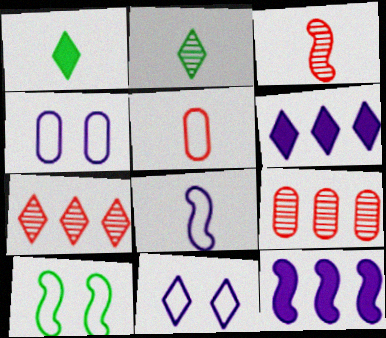[[1, 7, 11], 
[3, 10, 12]]